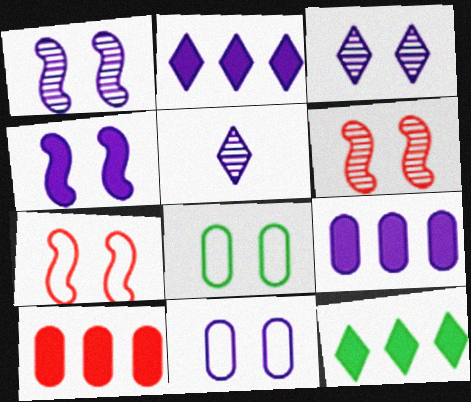[[3, 4, 11]]